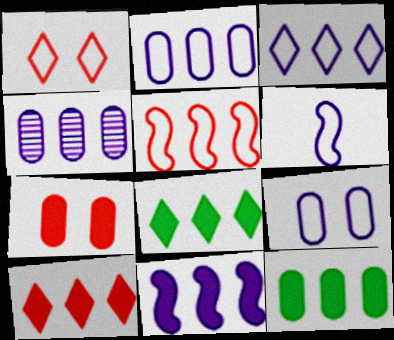[[3, 4, 11], 
[3, 6, 9], 
[4, 5, 8], 
[10, 11, 12]]